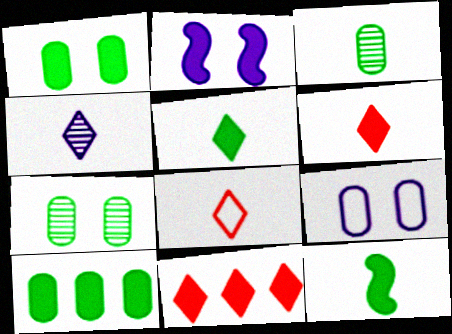[[2, 6, 10], 
[4, 5, 8]]